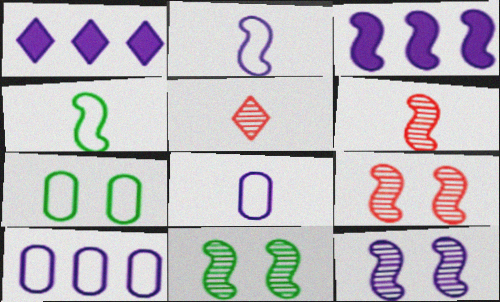[[1, 6, 7], 
[1, 8, 12], 
[2, 3, 12], 
[3, 4, 9], 
[3, 5, 7], 
[9, 11, 12]]